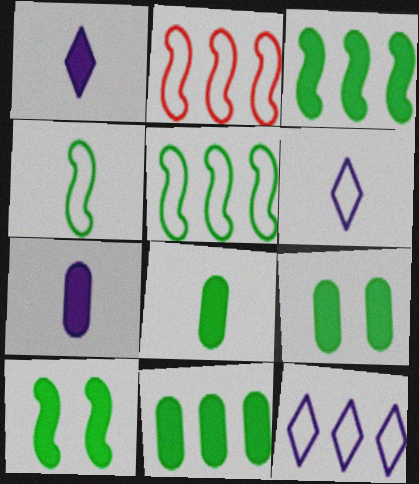[[8, 9, 11]]